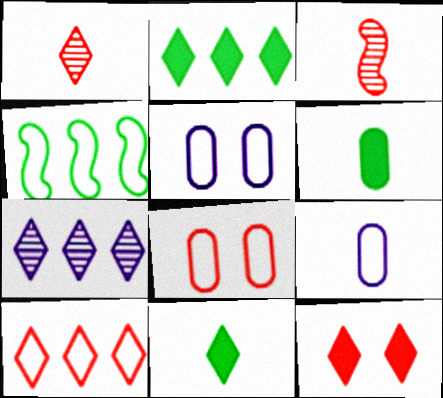[[1, 10, 12], 
[2, 3, 5], 
[2, 7, 10], 
[3, 9, 11]]